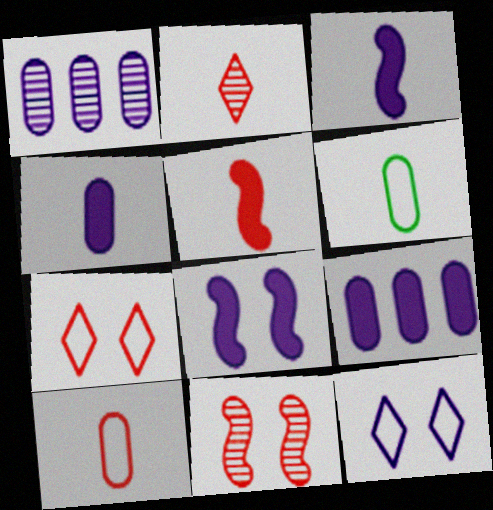[[1, 3, 12], 
[2, 3, 6], 
[2, 5, 10]]